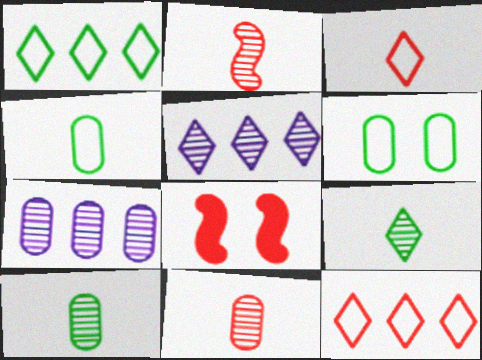[[4, 5, 8], 
[8, 11, 12]]